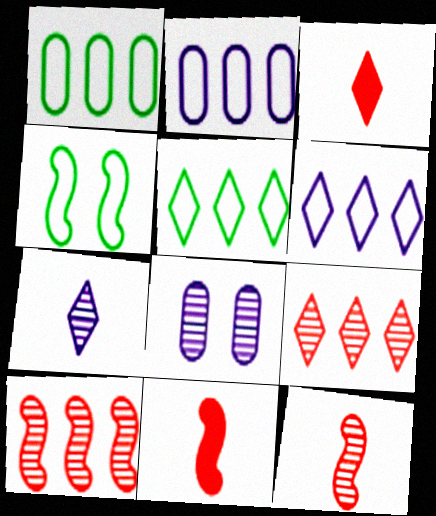[[5, 8, 11]]